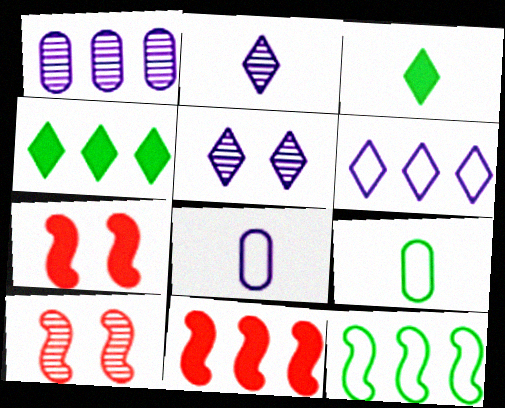[[4, 8, 10], 
[5, 9, 11]]